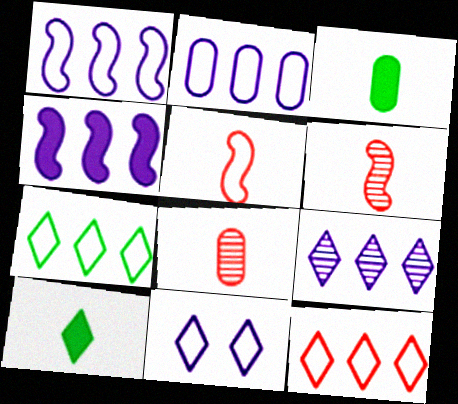[[2, 4, 9]]